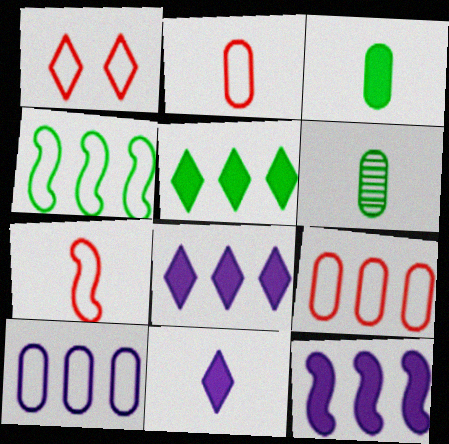[[1, 6, 12], 
[1, 7, 9], 
[6, 7, 11]]